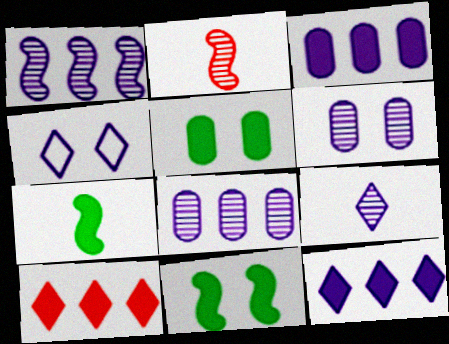[[1, 6, 9], 
[4, 9, 12]]